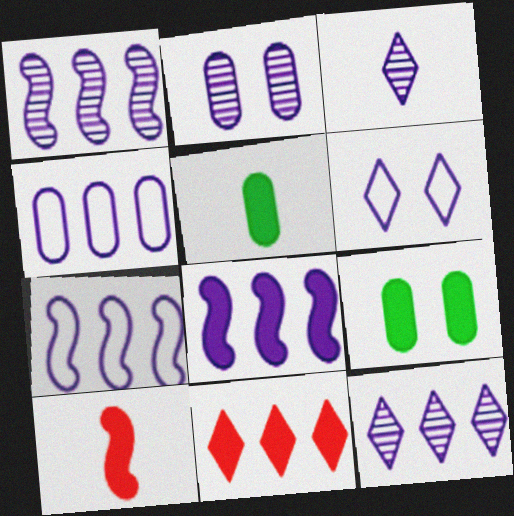[[1, 2, 3], 
[1, 7, 8], 
[4, 8, 12]]